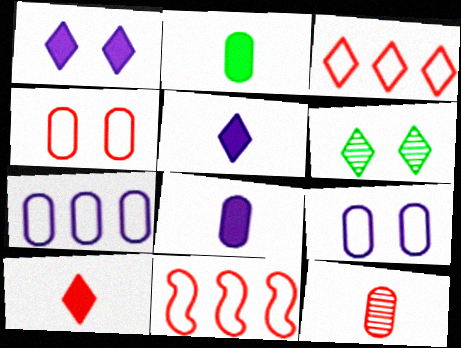[[3, 5, 6], 
[6, 8, 11]]